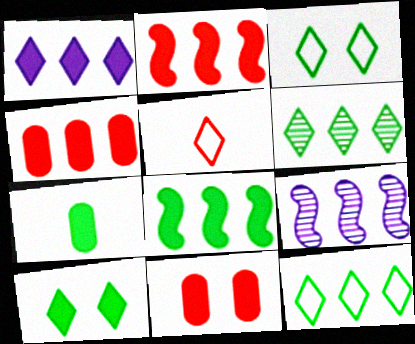[[1, 4, 8], 
[4, 9, 12], 
[7, 8, 10]]